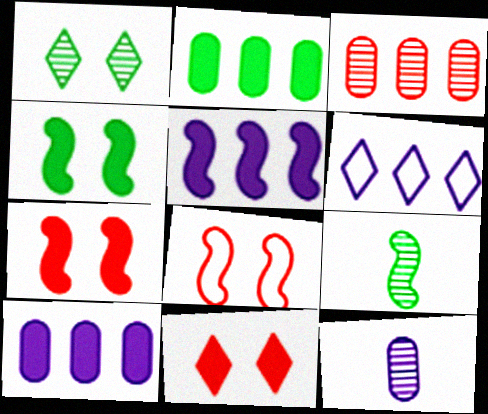[[5, 8, 9]]